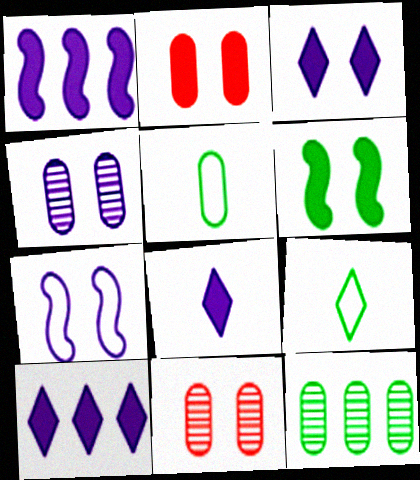[[1, 9, 11], 
[2, 3, 6], 
[3, 4, 7], 
[3, 8, 10], 
[6, 9, 12]]